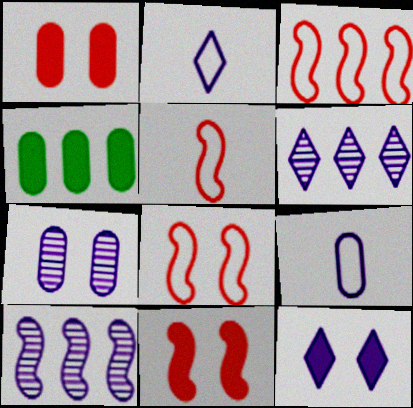[[2, 6, 12], 
[3, 4, 6], 
[3, 5, 8], 
[9, 10, 12]]